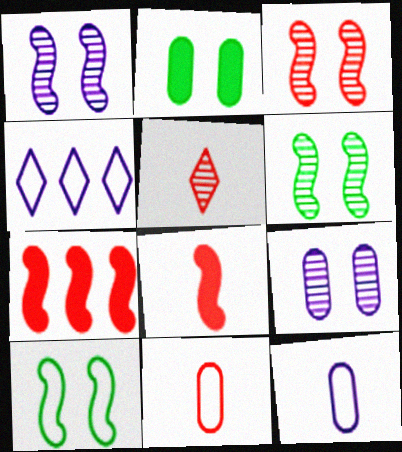[[1, 3, 6], 
[4, 10, 11], 
[5, 8, 11]]